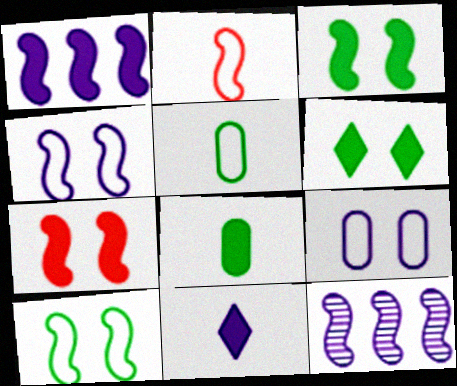[[2, 3, 12], 
[9, 11, 12]]